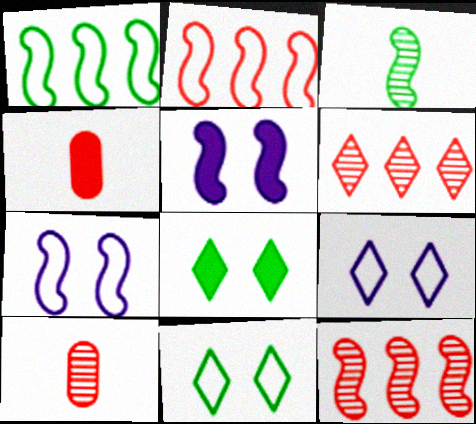[[2, 3, 5]]